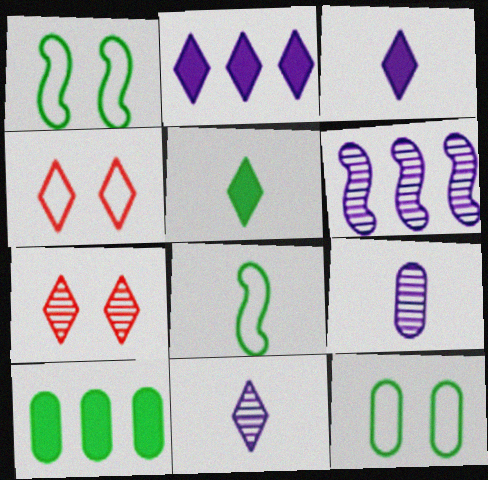[]